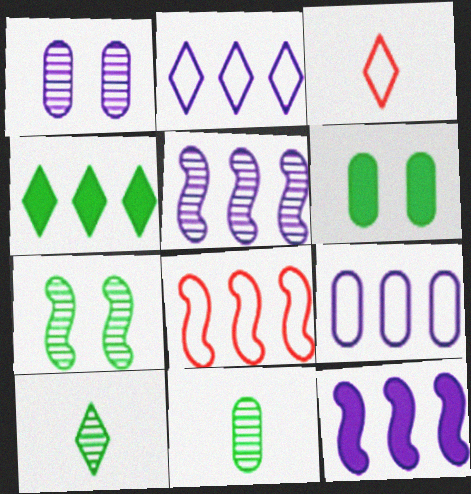[[3, 5, 6]]